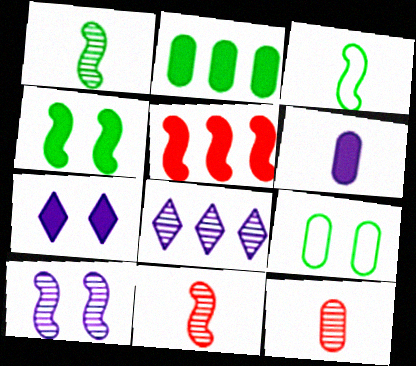[[3, 5, 10]]